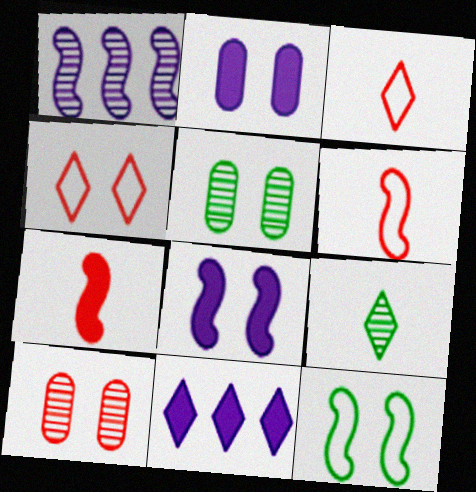[[1, 7, 12], 
[1, 9, 10], 
[4, 5, 8], 
[4, 9, 11], 
[5, 6, 11]]